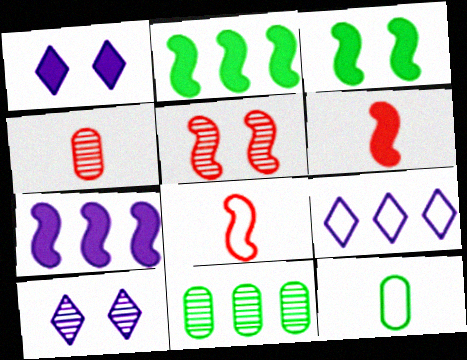[[1, 8, 11], 
[3, 4, 9], 
[3, 6, 7]]